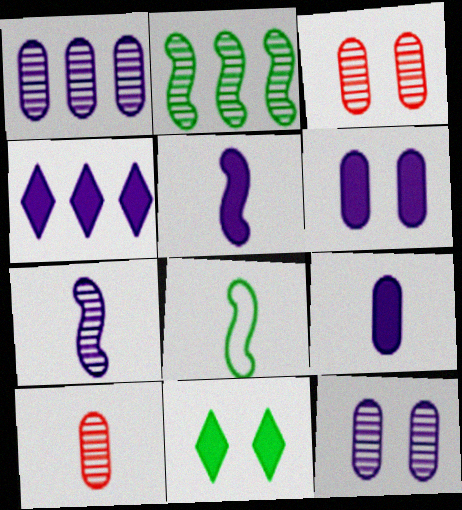[[3, 4, 8], 
[4, 5, 6]]